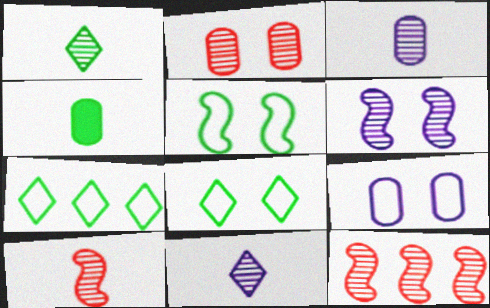[[1, 3, 10]]